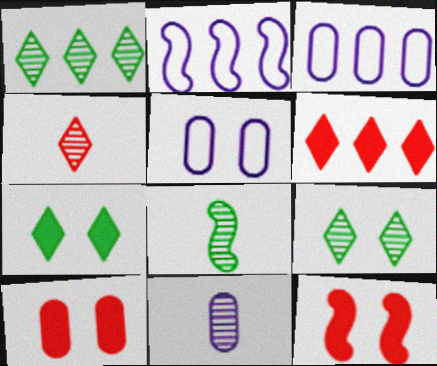[[2, 8, 12], 
[4, 8, 11], 
[5, 6, 8], 
[5, 9, 12]]